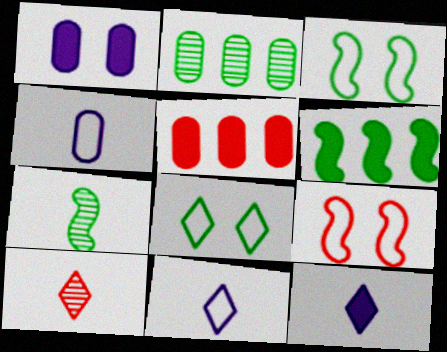[[2, 9, 12], 
[3, 6, 7], 
[5, 9, 10]]